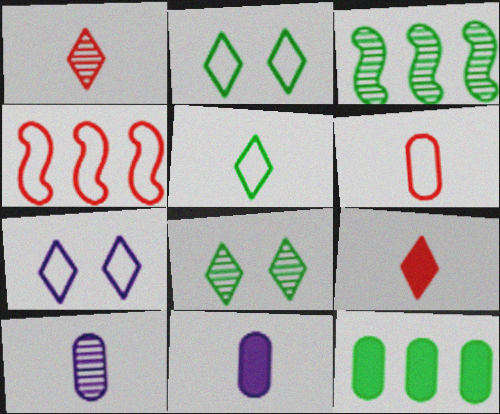[[4, 8, 11]]